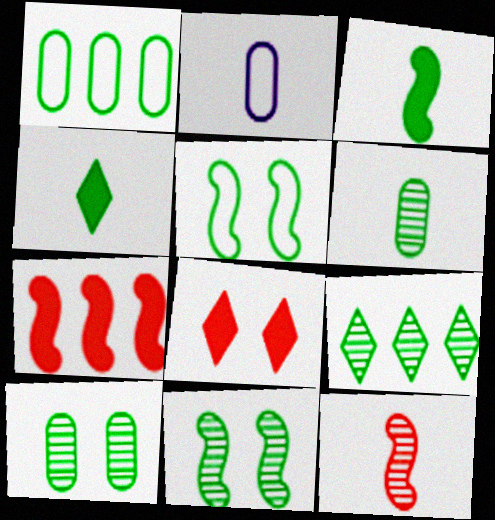[[1, 4, 11], 
[2, 4, 12], 
[6, 9, 11]]